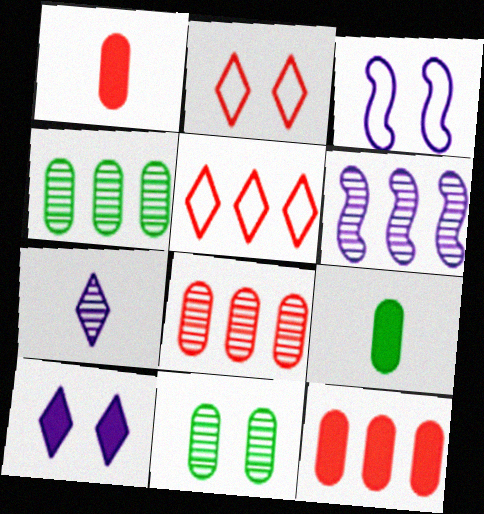[[2, 6, 9]]